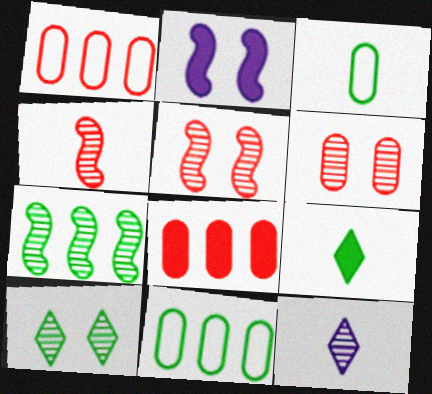[[2, 8, 9], 
[6, 7, 12]]